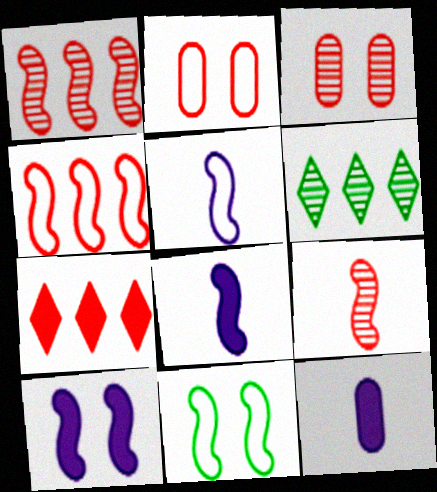[[1, 8, 11], 
[2, 6, 8], 
[2, 7, 9], 
[4, 5, 11]]